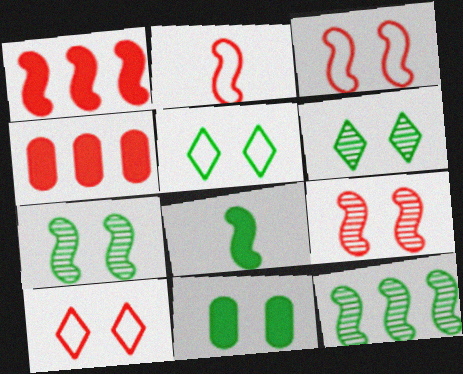[[1, 2, 9], 
[5, 7, 11]]